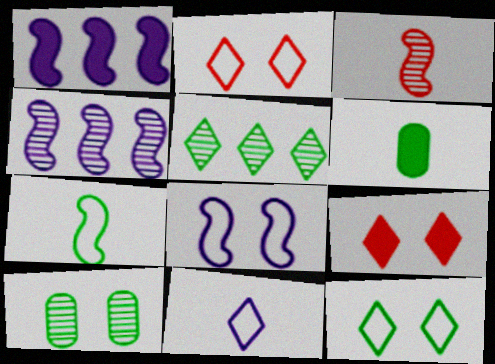[[1, 6, 9], 
[2, 4, 6], 
[3, 6, 11], 
[5, 9, 11], 
[8, 9, 10]]